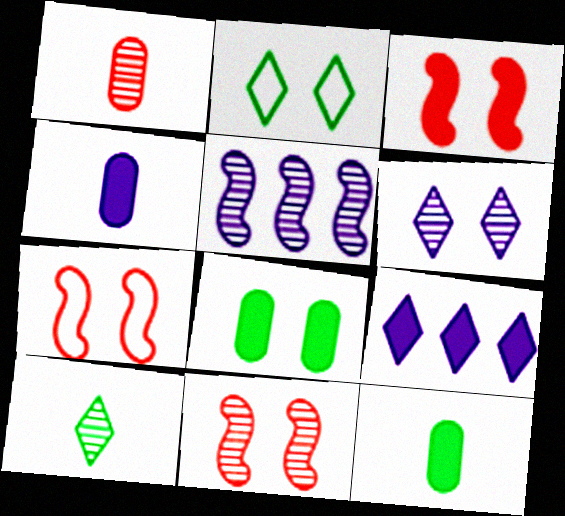[[3, 7, 11], 
[3, 9, 12], 
[6, 7, 8]]